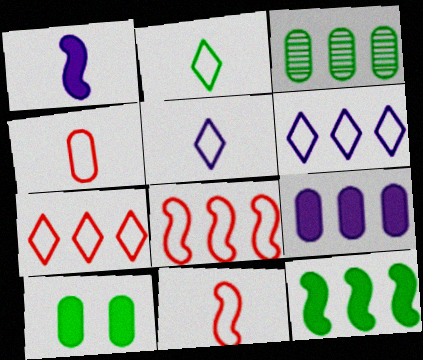[]